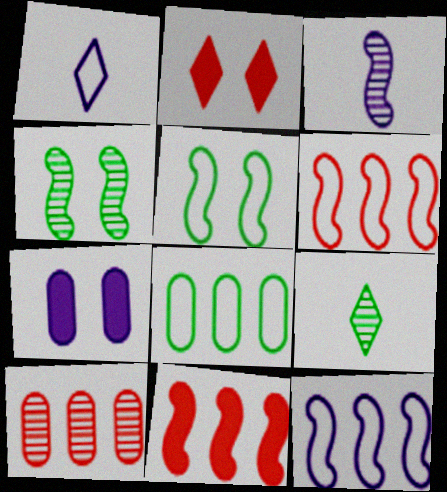[[2, 3, 8], 
[3, 5, 11], 
[6, 7, 9]]